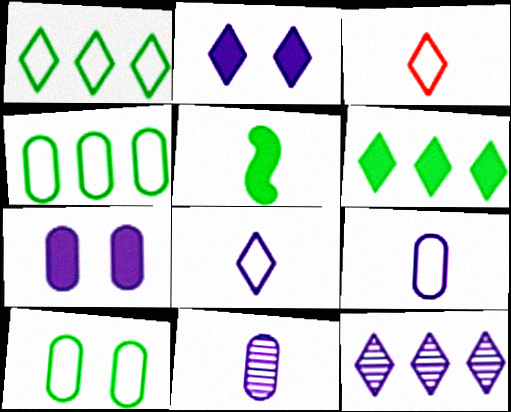[[2, 8, 12], 
[3, 5, 11]]